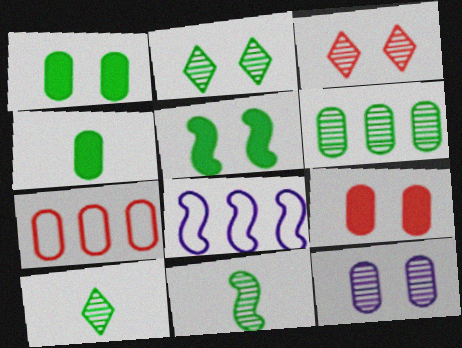[[2, 6, 11], 
[3, 4, 8], 
[4, 7, 12], 
[8, 9, 10]]